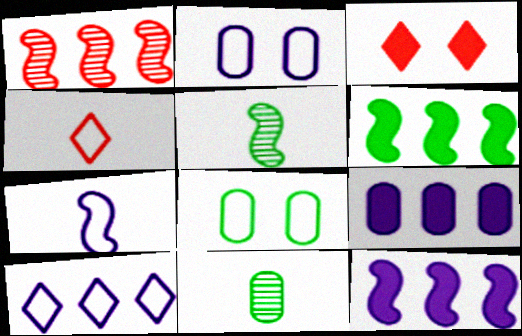[[2, 7, 10]]